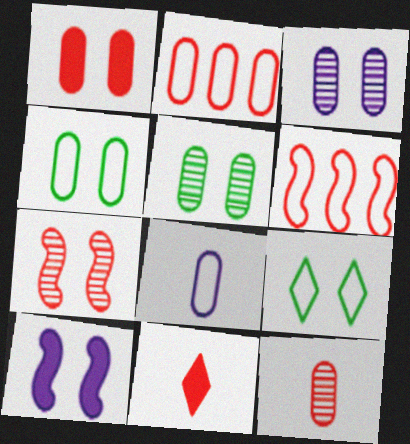[[1, 2, 12], 
[1, 3, 4], 
[2, 4, 8], 
[2, 7, 11], 
[6, 8, 9]]